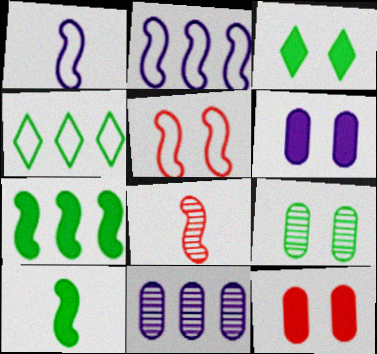[[1, 8, 10], 
[4, 6, 8], 
[4, 9, 10]]